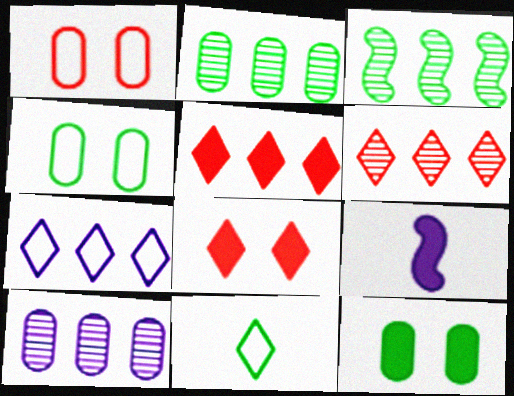[[3, 6, 10], 
[3, 11, 12], 
[4, 6, 9], 
[5, 9, 12]]